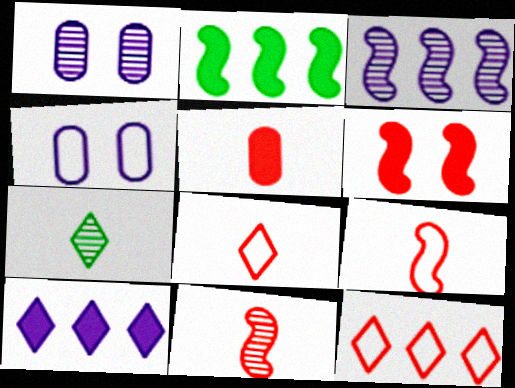[[1, 2, 8], 
[5, 8, 11]]